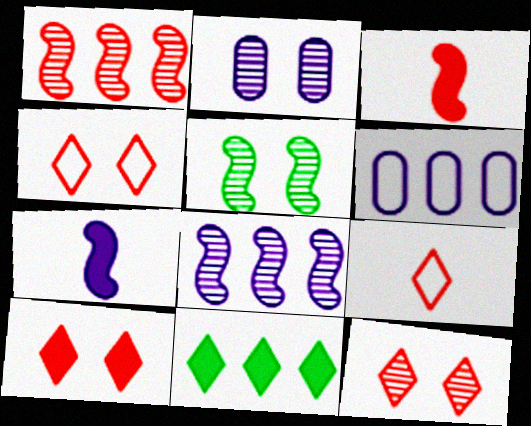[[1, 6, 11], 
[2, 5, 12], 
[4, 10, 12]]